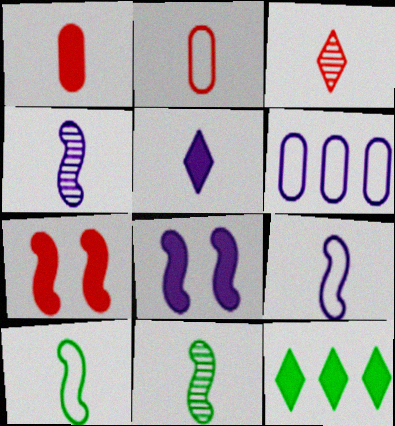[[1, 8, 12], 
[2, 5, 11]]